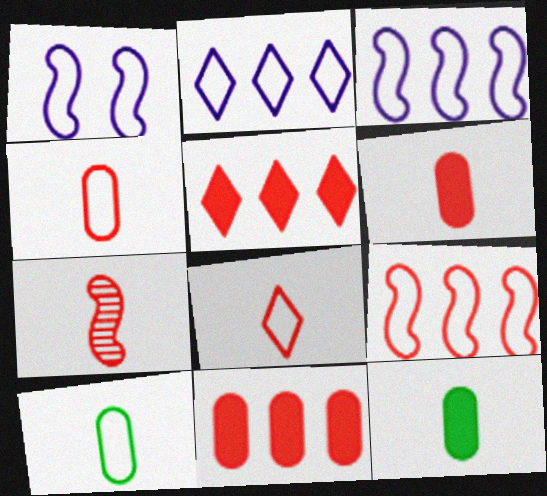[[6, 7, 8]]